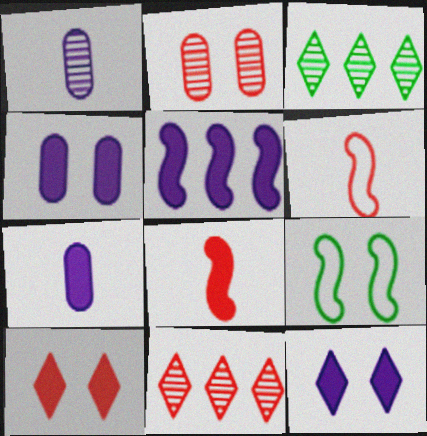[[2, 9, 12], 
[3, 4, 6], 
[5, 7, 12], 
[7, 9, 11]]